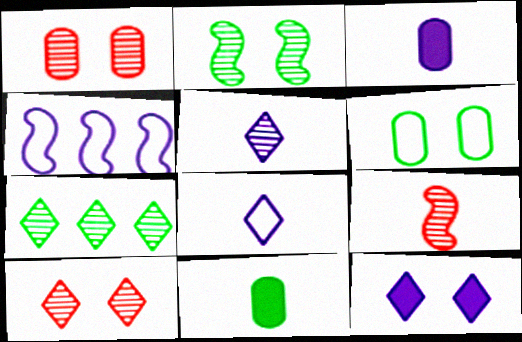[[4, 10, 11], 
[5, 7, 10], 
[8, 9, 11]]